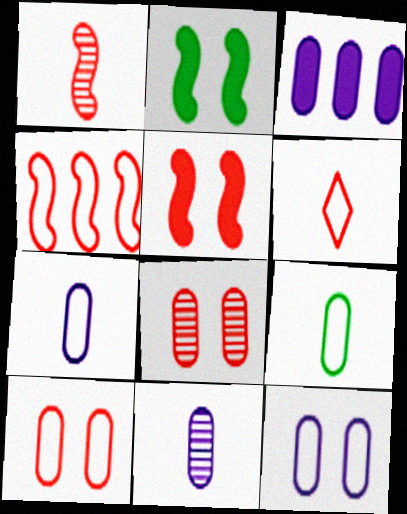[[1, 4, 5], 
[3, 8, 9], 
[3, 11, 12], 
[4, 6, 10]]